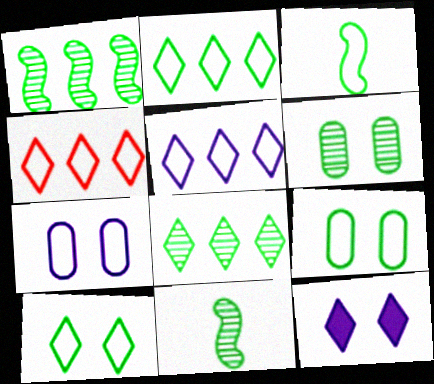[[2, 3, 9], 
[2, 4, 5], 
[3, 4, 7], 
[6, 8, 11]]